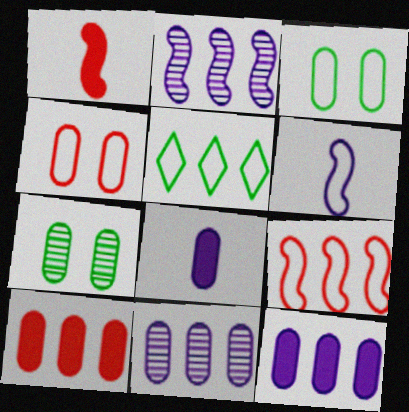[[2, 5, 10], 
[4, 5, 6]]